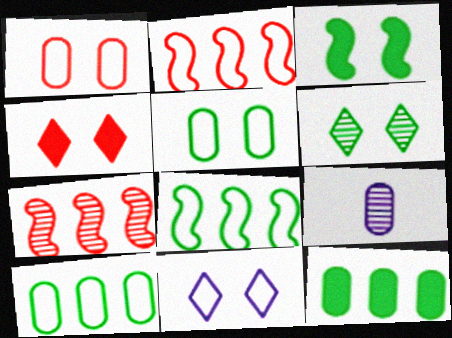[[1, 9, 12], 
[3, 5, 6], 
[4, 6, 11], 
[4, 8, 9], 
[6, 7, 9]]